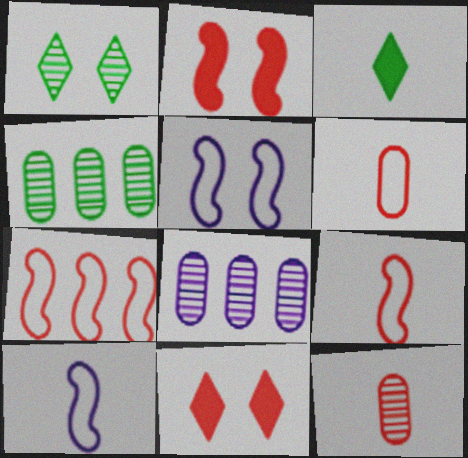[[3, 10, 12], 
[4, 10, 11], 
[7, 11, 12]]